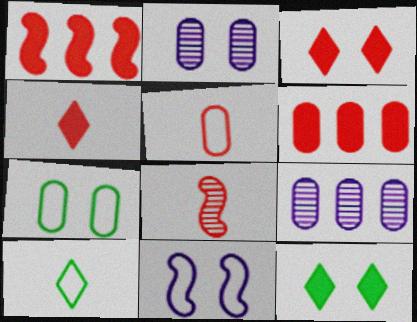[[1, 2, 10], 
[4, 5, 8]]